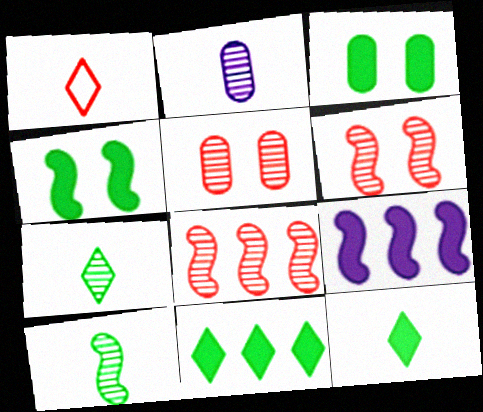[]